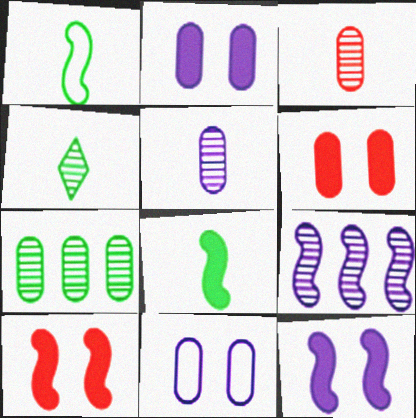[[1, 9, 10]]